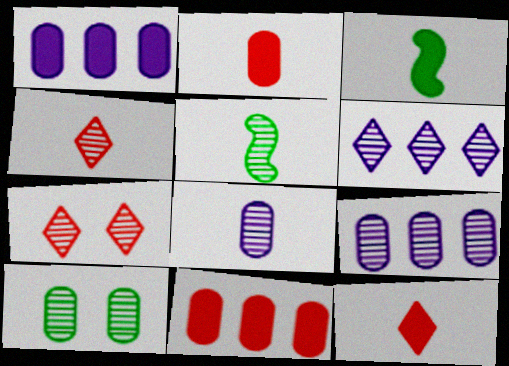[[4, 5, 8], 
[5, 7, 9]]